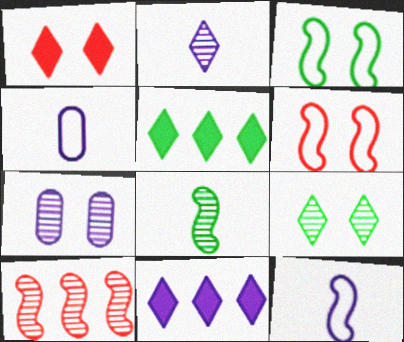[[1, 3, 7], 
[7, 11, 12]]